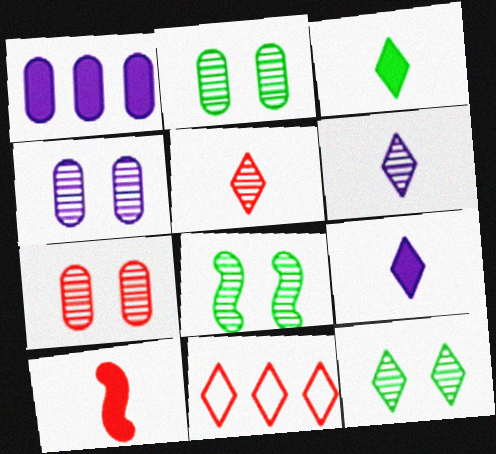[[2, 4, 7], 
[2, 8, 12], 
[7, 10, 11], 
[9, 11, 12]]